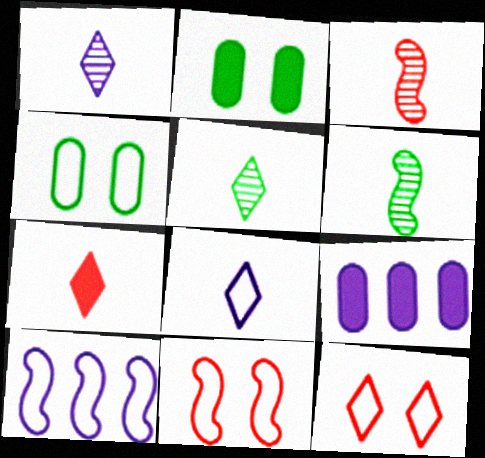[[5, 7, 8], 
[5, 9, 11], 
[6, 9, 12]]